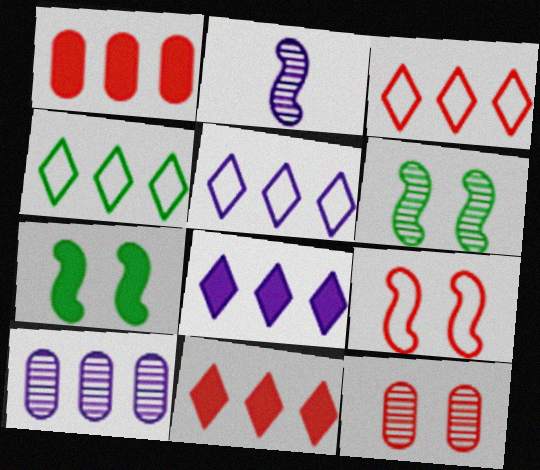[[3, 4, 5]]